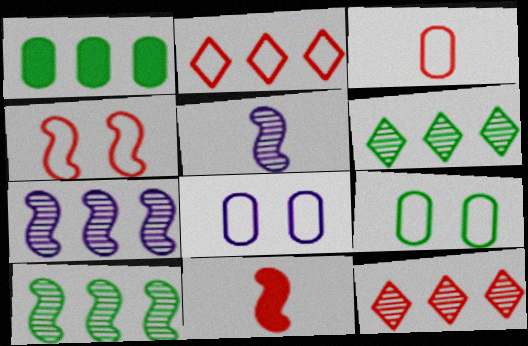[[1, 2, 7], 
[2, 3, 4], 
[6, 8, 11]]